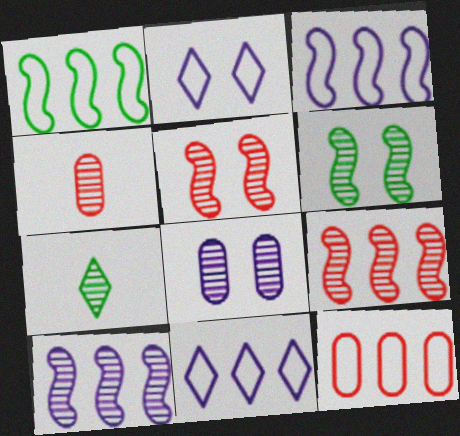[[1, 11, 12], 
[7, 8, 9]]